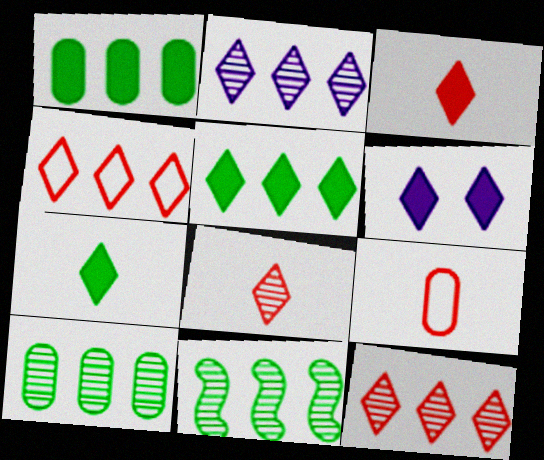[[2, 4, 5], 
[3, 5, 6], 
[6, 9, 11]]